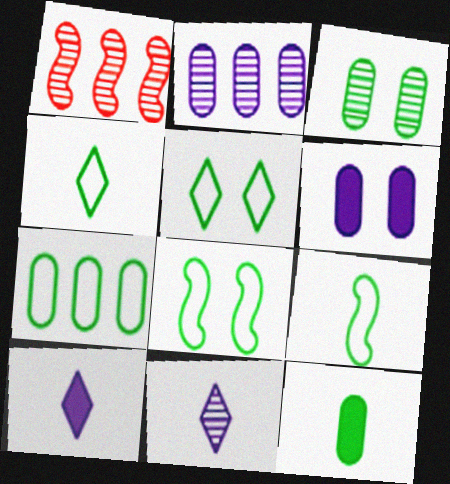[[1, 3, 11], 
[1, 4, 6], 
[3, 7, 12], 
[4, 7, 8], 
[5, 7, 9]]